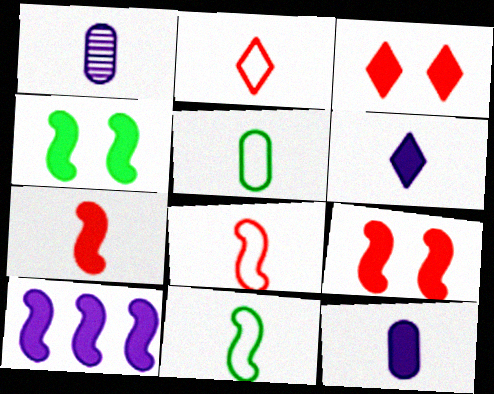[[4, 7, 10]]